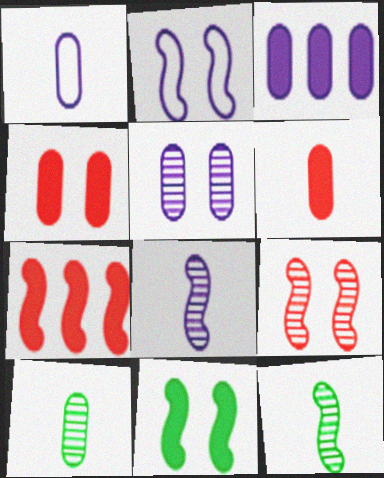[[1, 3, 5], 
[1, 6, 10], 
[2, 7, 12], 
[2, 9, 11]]